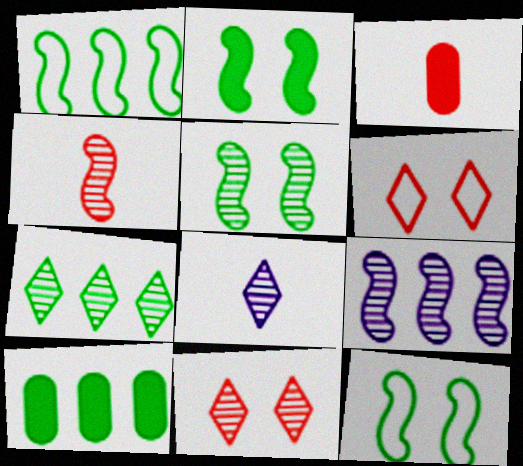[[1, 7, 10], 
[2, 5, 12], 
[4, 5, 9], 
[7, 8, 11]]